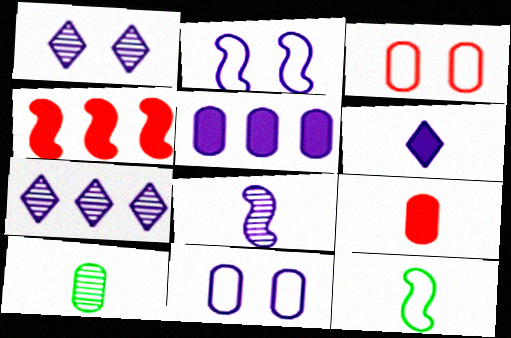[[3, 5, 10]]